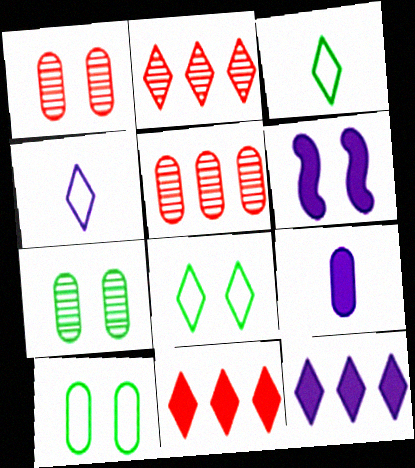[[1, 6, 8], 
[3, 5, 6], 
[5, 9, 10], 
[6, 9, 12]]